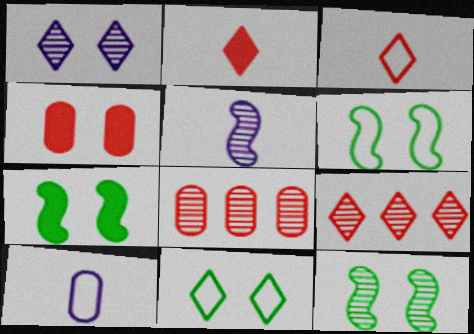[[1, 4, 6], 
[6, 7, 12], 
[7, 9, 10]]